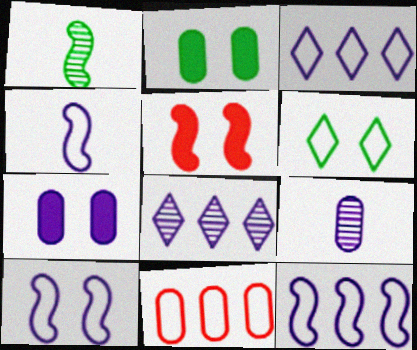[[1, 5, 12], 
[2, 9, 11], 
[4, 6, 11], 
[4, 7, 8], 
[4, 10, 12]]